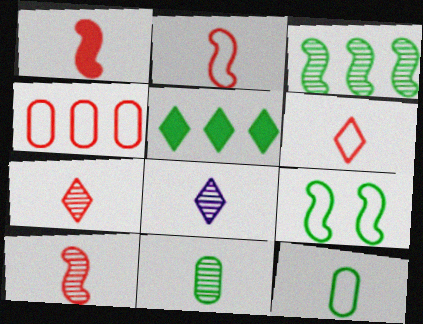[[1, 2, 10], 
[1, 8, 12], 
[5, 9, 11], 
[8, 10, 11]]